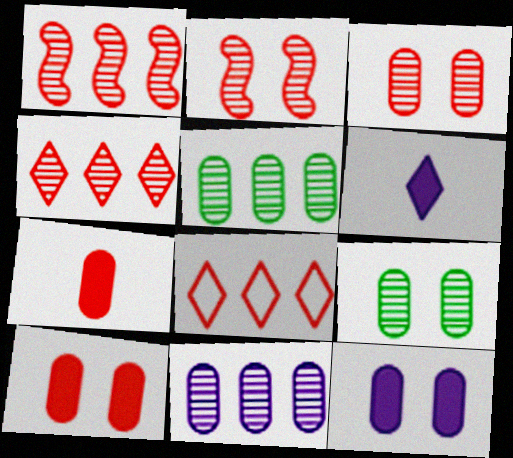[[2, 7, 8]]